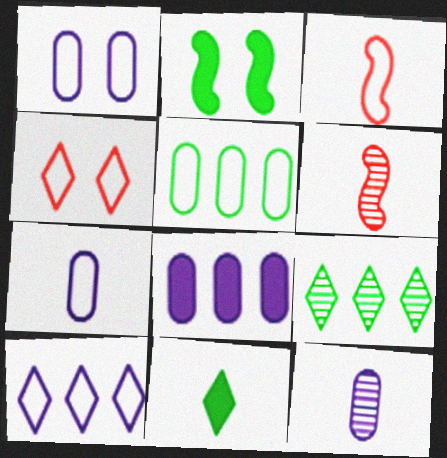[[1, 8, 12], 
[3, 11, 12], 
[6, 7, 11]]